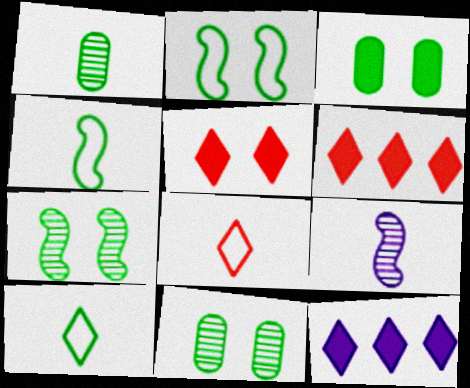[]